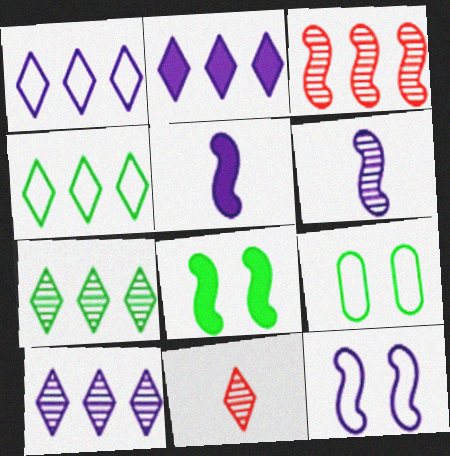[[1, 2, 10]]